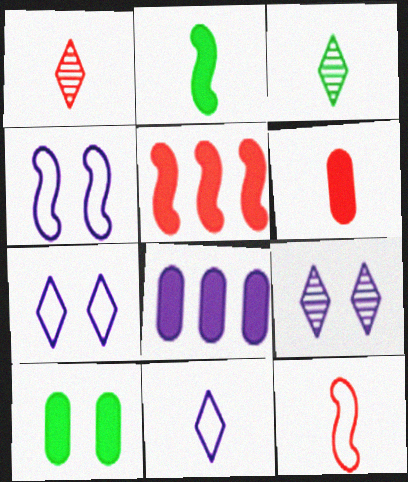[[1, 6, 12], 
[6, 8, 10]]